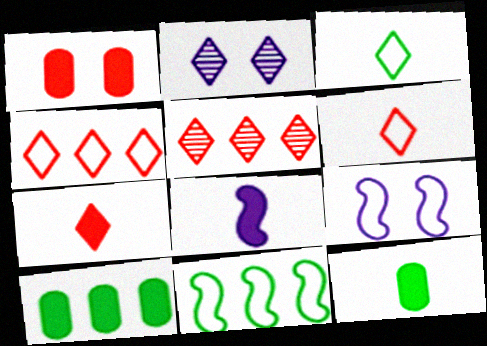[[5, 9, 12], 
[7, 8, 12]]